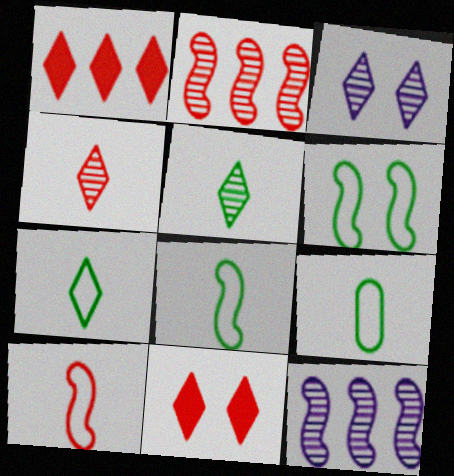[[1, 3, 7], 
[7, 8, 9], 
[9, 11, 12]]